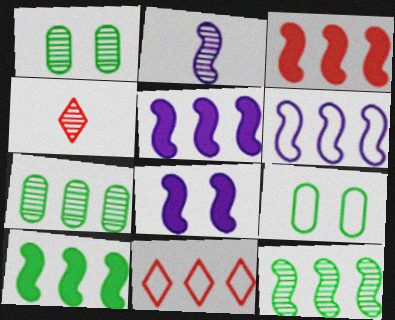[[2, 6, 8], 
[3, 5, 10], 
[3, 6, 12], 
[4, 5, 9], 
[5, 7, 11]]